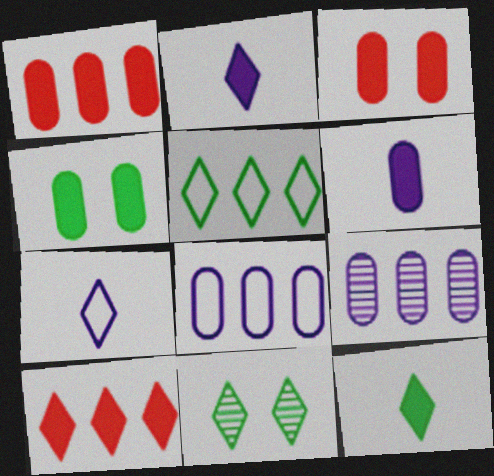[[1, 4, 6], 
[5, 11, 12], 
[7, 10, 11]]